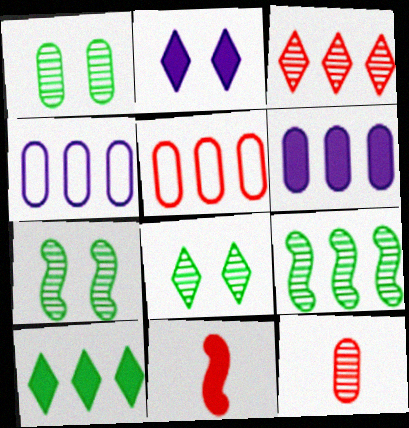[[1, 7, 8], 
[4, 8, 11]]